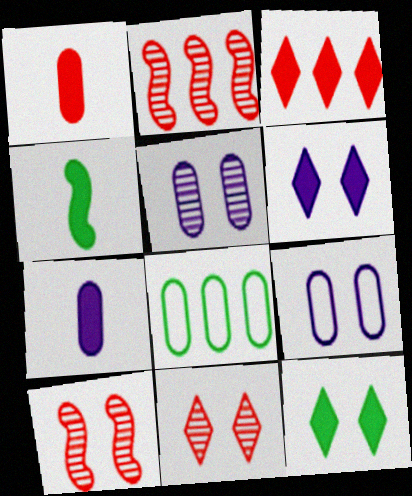[[1, 5, 8], 
[9, 10, 12]]